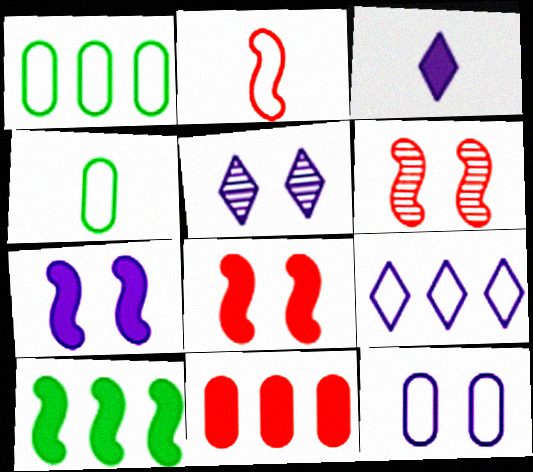[[1, 3, 6], 
[3, 5, 9], 
[5, 7, 12]]